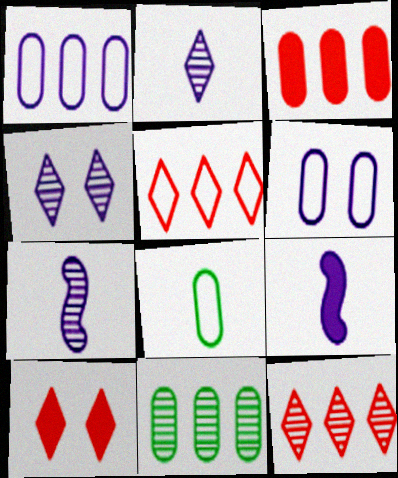[[1, 3, 11], 
[1, 4, 9]]